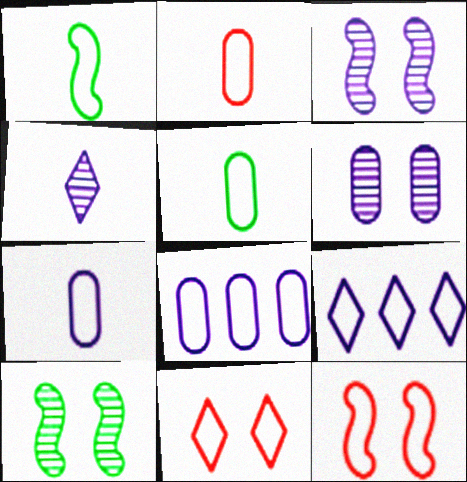[[1, 8, 11], 
[2, 5, 7], 
[5, 9, 12]]